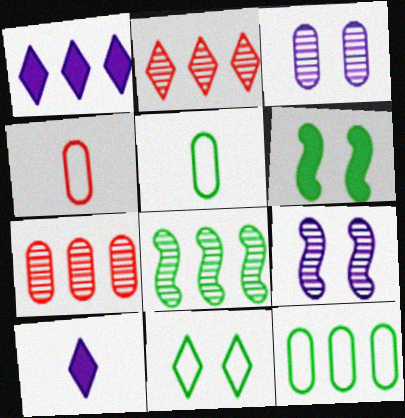[[2, 10, 11]]